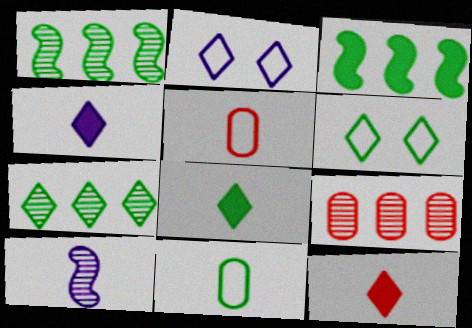[[2, 7, 12], 
[4, 8, 12], 
[5, 8, 10], 
[6, 7, 8], 
[10, 11, 12]]